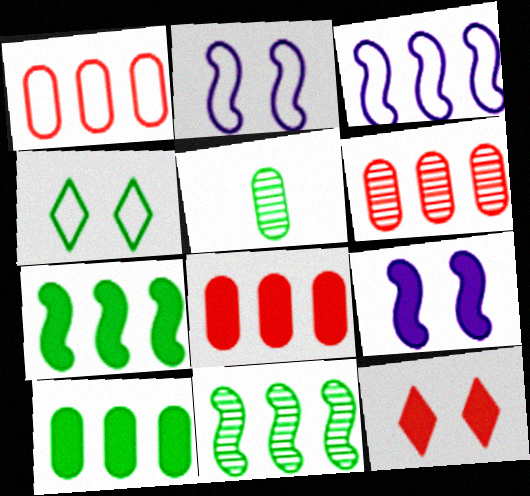[[1, 6, 8], 
[3, 5, 12], 
[4, 5, 7]]